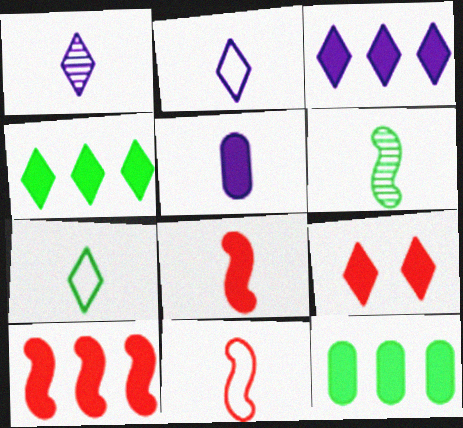[[3, 10, 12]]